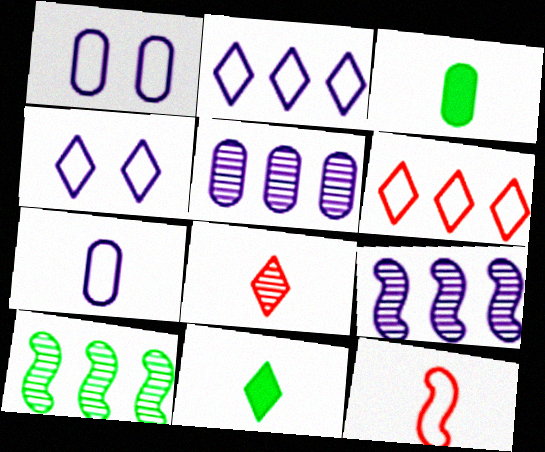[]